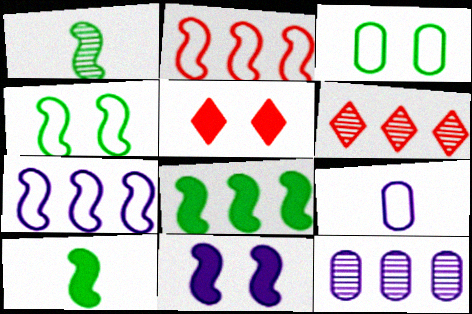[[1, 2, 11], 
[1, 4, 8]]